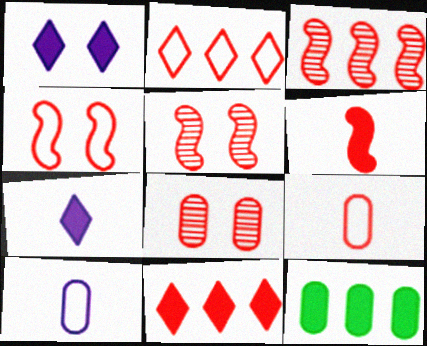[[1, 6, 12], 
[2, 4, 9], 
[2, 6, 8], 
[3, 4, 6], 
[5, 9, 11], 
[8, 10, 12]]